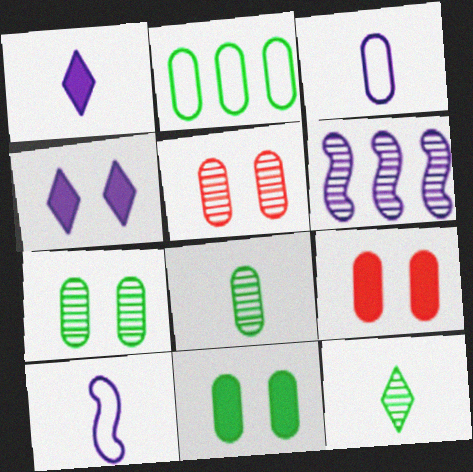[[2, 8, 11], 
[3, 4, 6], 
[5, 6, 12]]